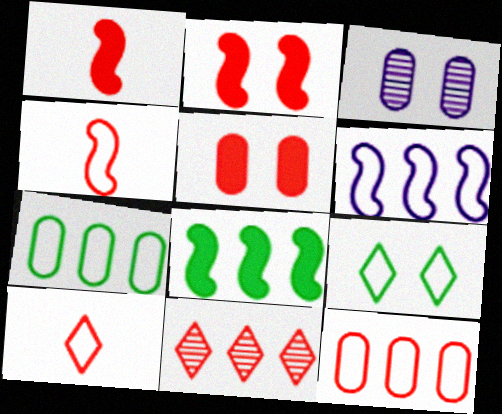[[2, 3, 9], 
[3, 8, 10], 
[4, 5, 11]]